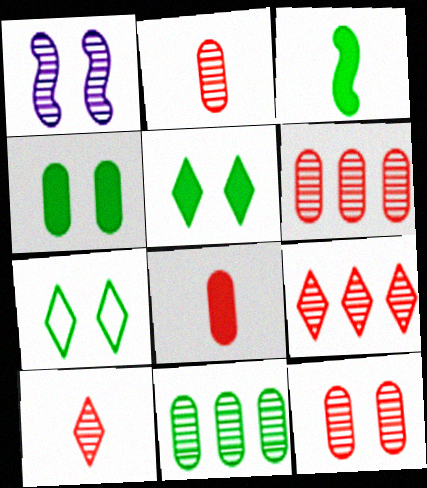[[1, 10, 11], 
[2, 6, 12], 
[3, 7, 11]]